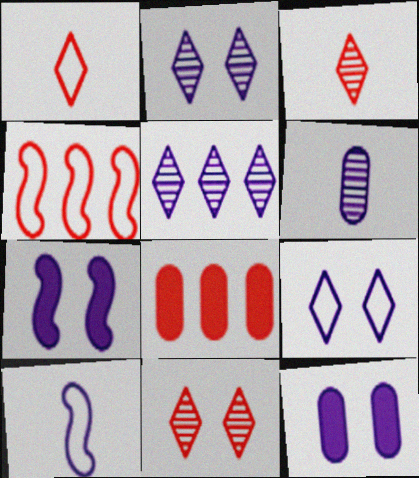[[5, 10, 12]]